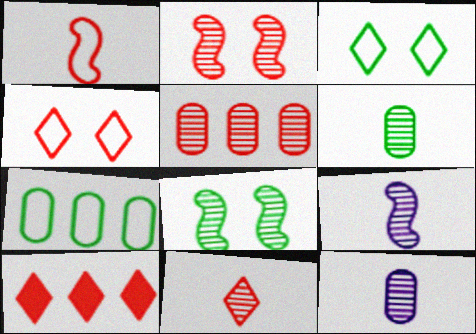[[2, 5, 11], 
[4, 10, 11], 
[6, 9, 11]]